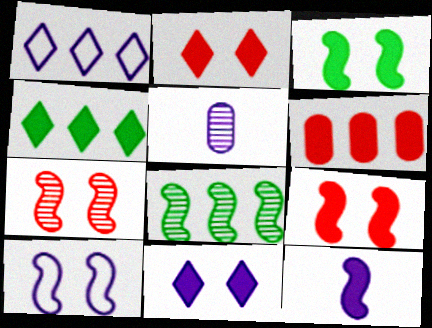[[1, 6, 8], 
[3, 7, 10]]